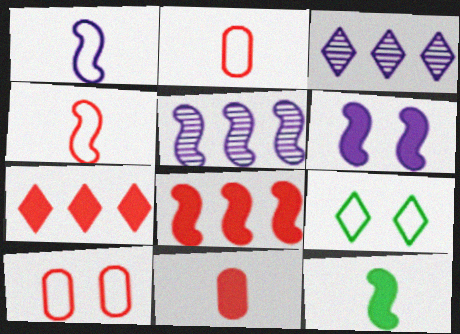[[1, 5, 6], 
[3, 10, 12], 
[5, 9, 11], 
[6, 8, 12]]